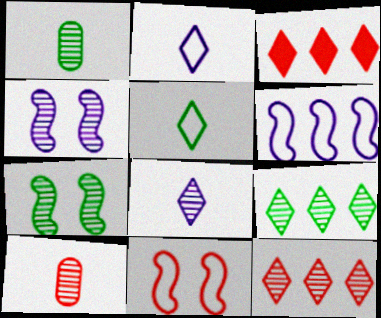[[1, 4, 12], 
[1, 7, 9], 
[3, 10, 11], 
[4, 9, 10]]